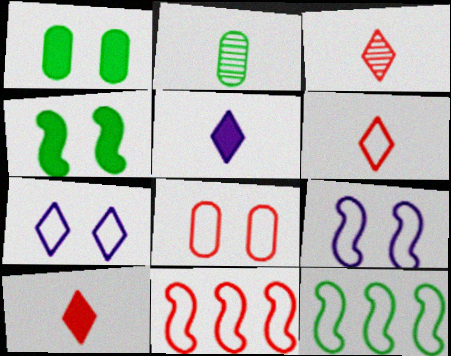[[3, 6, 10], 
[6, 8, 11]]